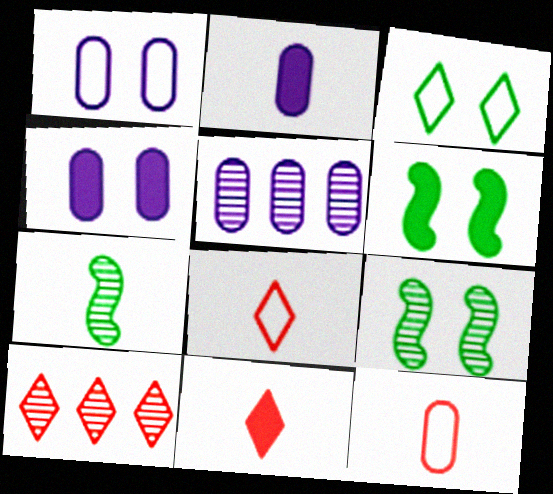[[1, 2, 5], 
[2, 7, 8], 
[5, 6, 8]]